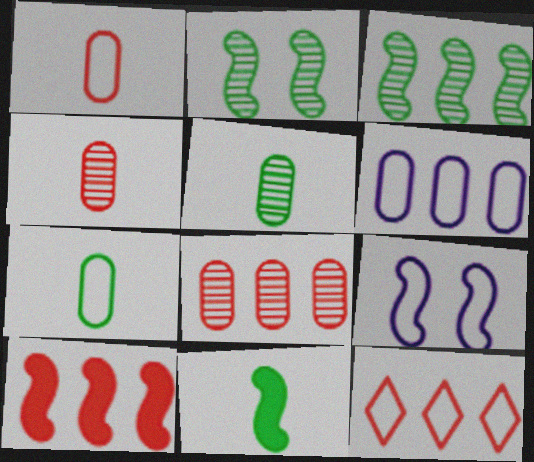[[7, 9, 12], 
[8, 10, 12]]